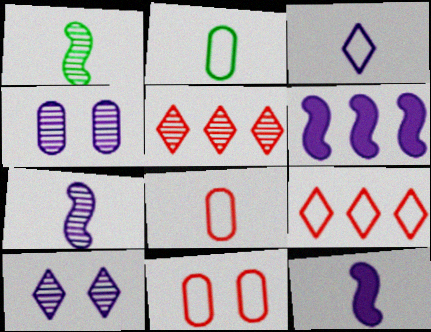[[1, 4, 5], 
[3, 4, 6]]